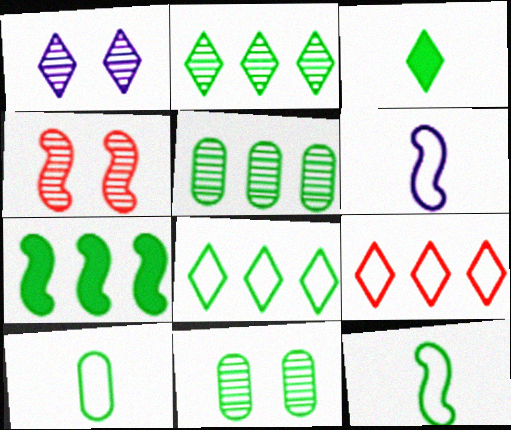[[1, 3, 9], 
[1, 4, 11], 
[4, 6, 7], 
[5, 7, 8]]